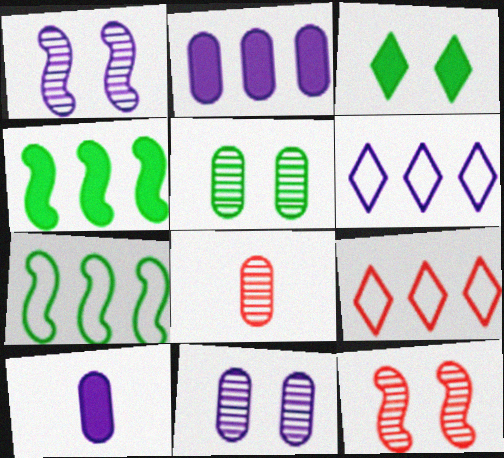[[1, 6, 10]]